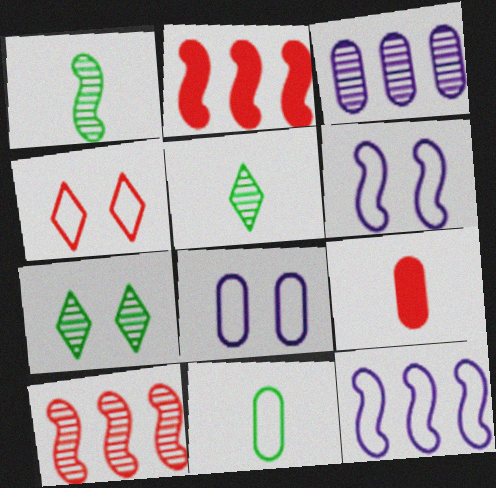[[1, 2, 6], 
[2, 5, 8], 
[4, 9, 10], 
[4, 11, 12], 
[7, 9, 12]]